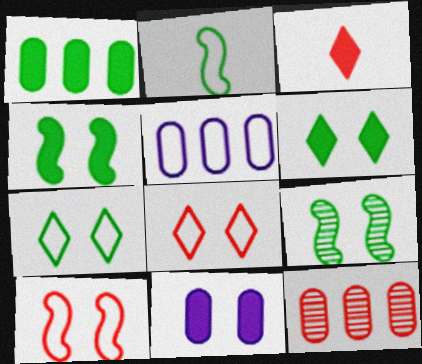[[1, 5, 12], 
[2, 5, 8], 
[3, 5, 9], 
[3, 10, 12], 
[8, 9, 11]]